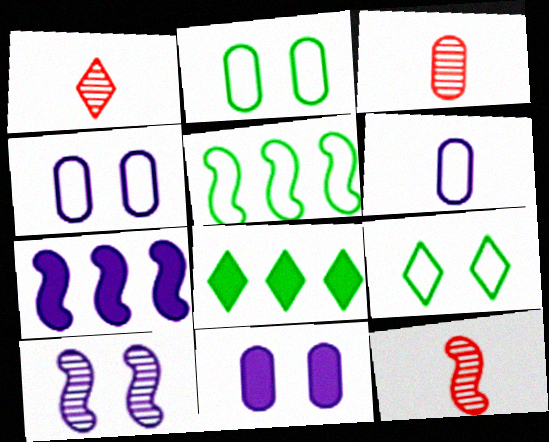[[1, 2, 7], 
[1, 3, 12], 
[1, 5, 11], 
[3, 7, 9], 
[4, 8, 12]]